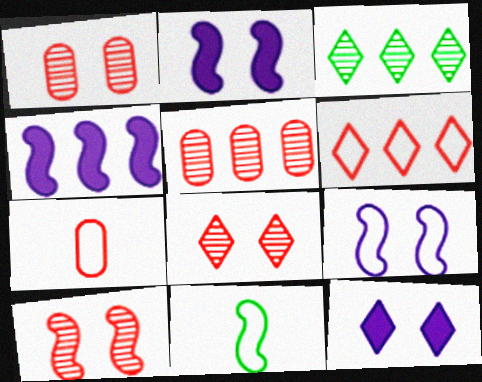[[1, 8, 10], 
[2, 3, 7], 
[4, 10, 11], 
[5, 11, 12]]